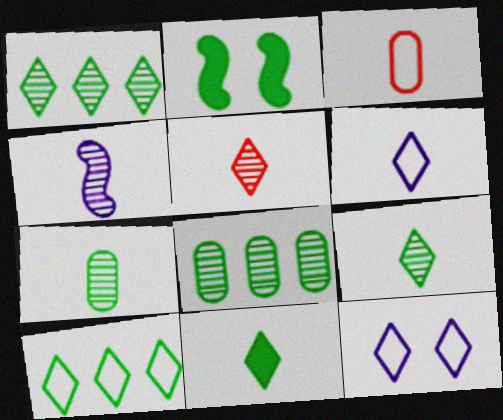[[2, 7, 10], 
[3, 4, 11], 
[4, 5, 7], 
[5, 6, 11]]